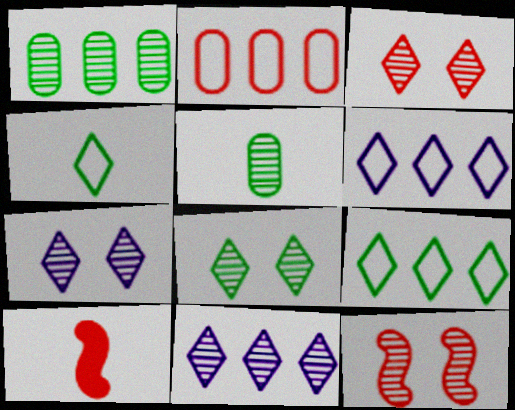[[2, 3, 10], 
[3, 7, 8], 
[5, 11, 12]]